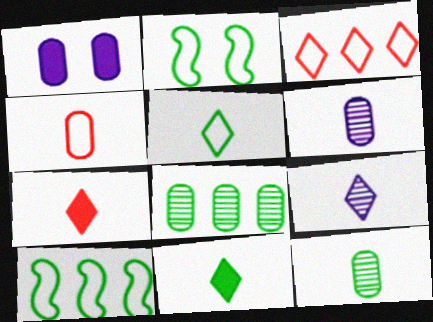[[1, 4, 8], 
[2, 8, 11], 
[5, 7, 9]]